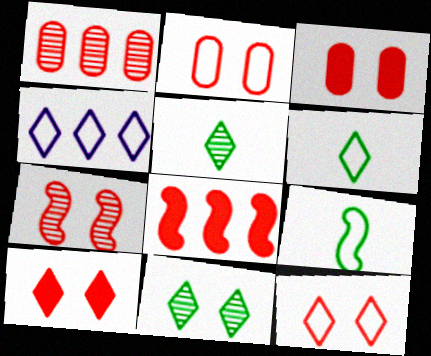[[2, 4, 9], 
[2, 7, 10], 
[3, 7, 12], 
[4, 5, 10], 
[4, 6, 12]]